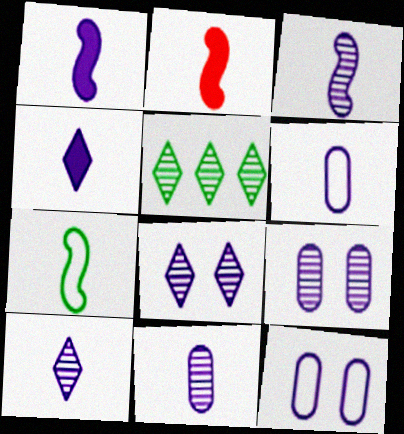[[1, 6, 10], 
[2, 3, 7], 
[2, 5, 12], 
[3, 4, 6], 
[3, 10, 11]]